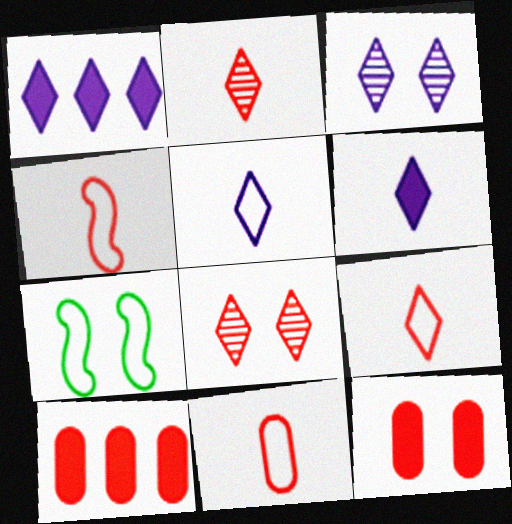[[1, 3, 5], 
[3, 7, 12], 
[4, 8, 10], 
[4, 9, 11]]